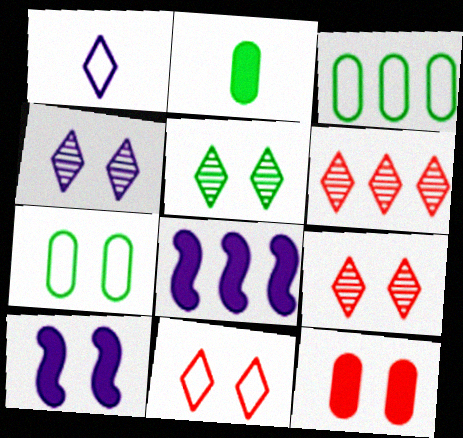[[3, 6, 8], 
[4, 5, 9], 
[7, 9, 10]]